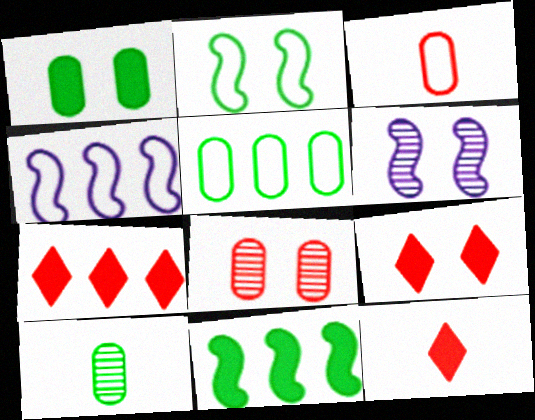[[1, 5, 10], 
[4, 9, 10], 
[5, 6, 12], 
[7, 9, 12]]